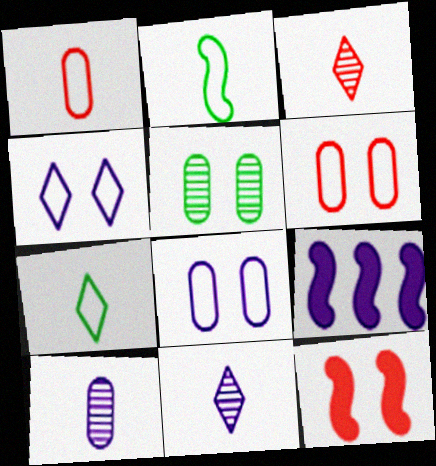[[4, 5, 12], 
[4, 9, 10], 
[8, 9, 11]]